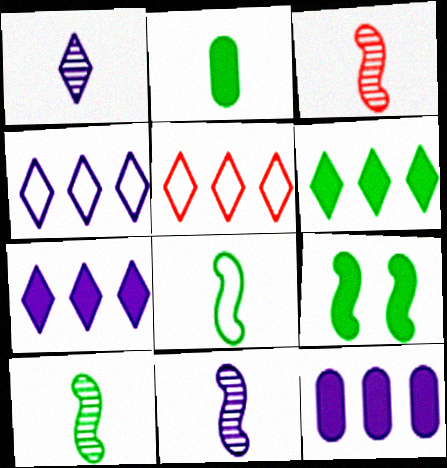[[2, 6, 9], 
[3, 10, 11]]